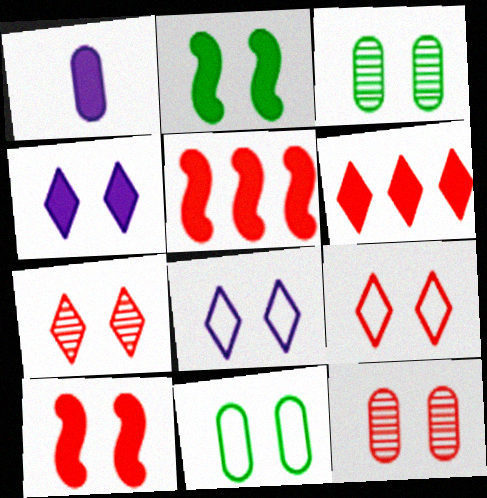[[1, 2, 6], 
[2, 8, 12], 
[3, 8, 10], 
[9, 10, 12]]